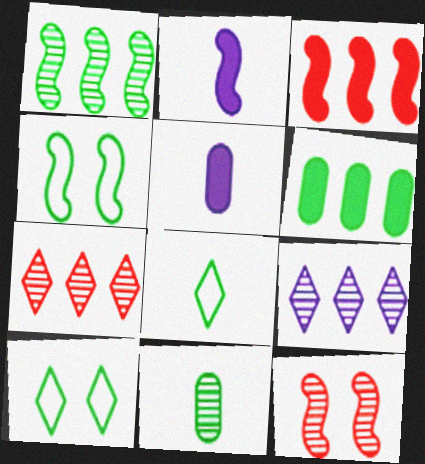[[4, 5, 7], 
[9, 11, 12]]